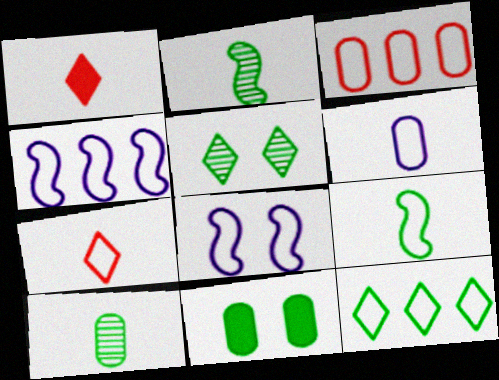[[1, 2, 6], 
[2, 11, 12], 
[3, 4, 12], 
[6, 7, 9]]